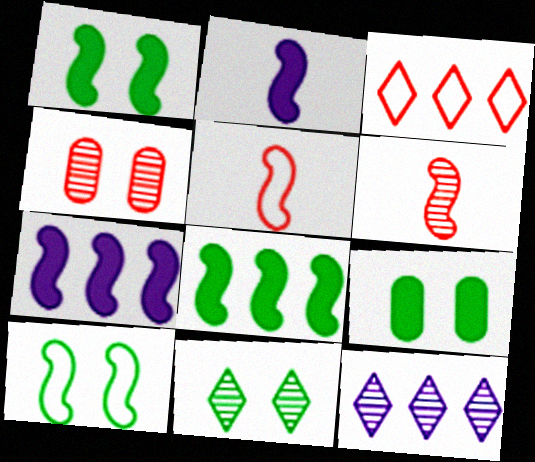[[5, 9, 12], 
[6, 7, 10], 
[9, 10, 11]]